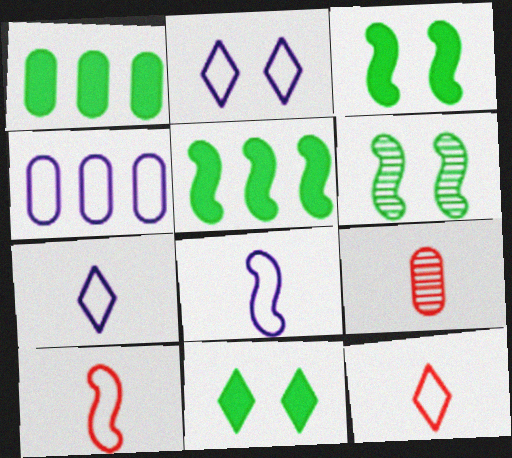[[2, 4, 8], 
[2, 5, 9]]